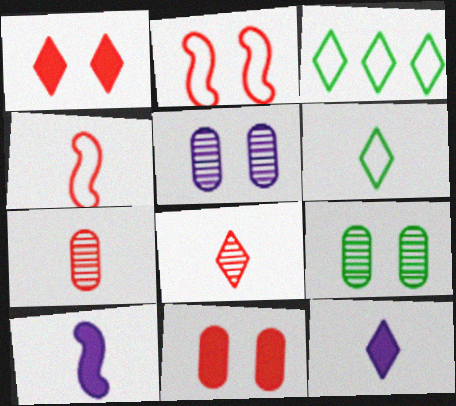[[6, 7, 10], 
[6, 8, 12]]